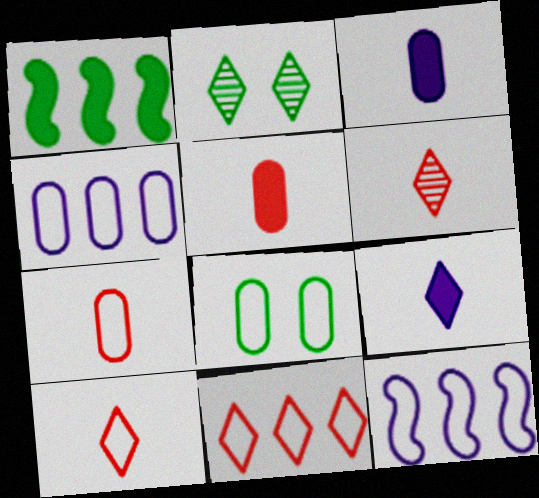[[2, 5, 12], 
[2, 9, 11], 
[4, 7, 8], 
[8, 10, 12]]